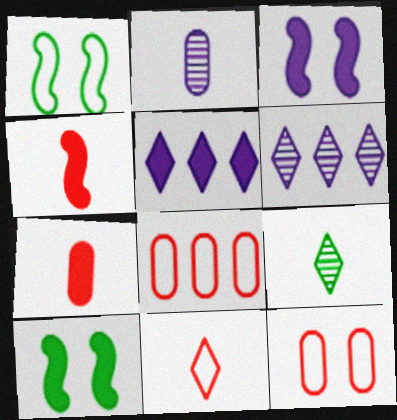[[1, 6, 7], 
[3, 8, 9], 
[5, 7, 10]]